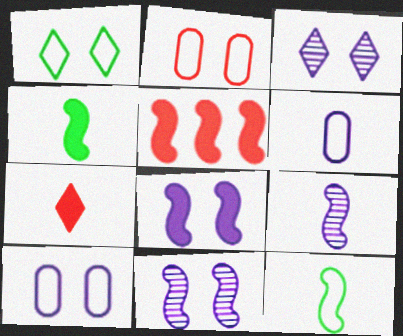[[3, 8, 10], 
[4, 5, 8], 
[5, 11, 12]]